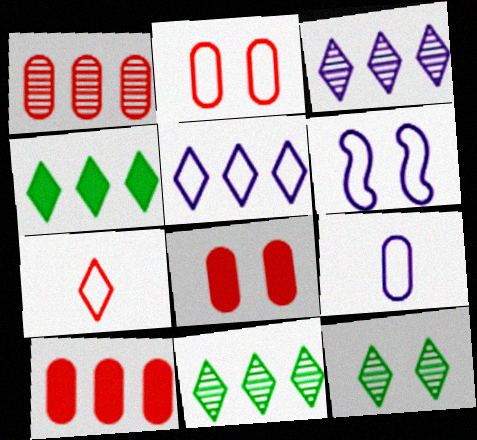[[5, 6, 9], 
[6, 8, 12]]